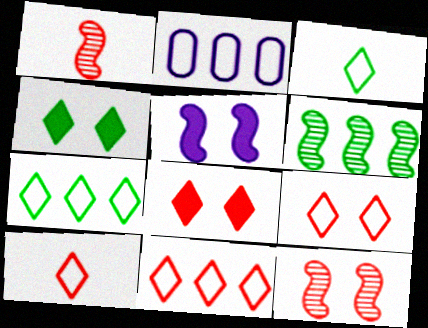[[1, 2, 4], 
[9, 10, 11]]